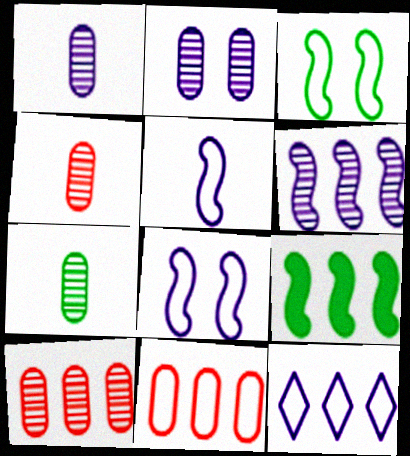[[1, 4, 7], 
[2, 7, 10], 
[9, 10, 12]]